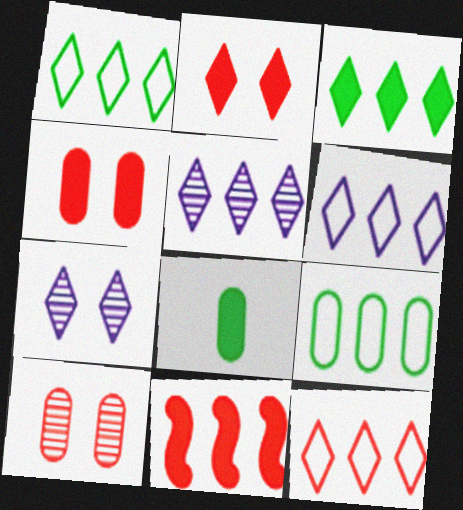[[1, 6, 12], 
[3, 5, 12], 
[5, 9, 11]]